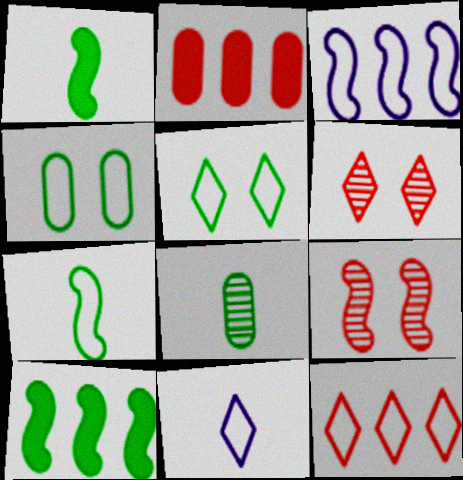[[1, 3, 9], 
[5, 8, 10], 
[5, 11, 12]]